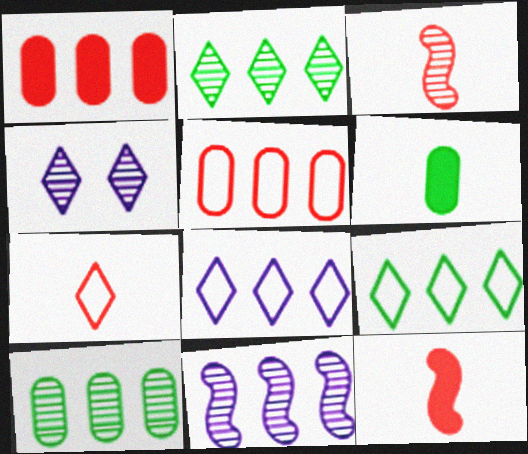[[1, 9, 11], 
[3, 4, 10]]